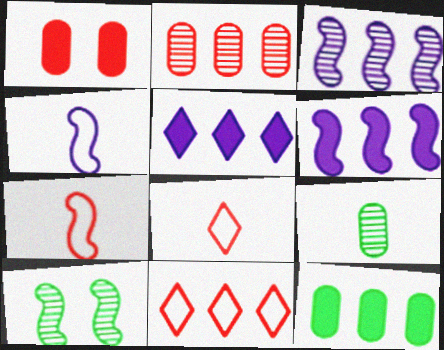[[3, 11, 12], 
[6, 7, 10]]